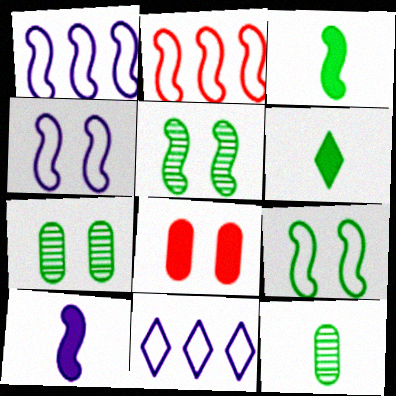[[2, 5, 10]]